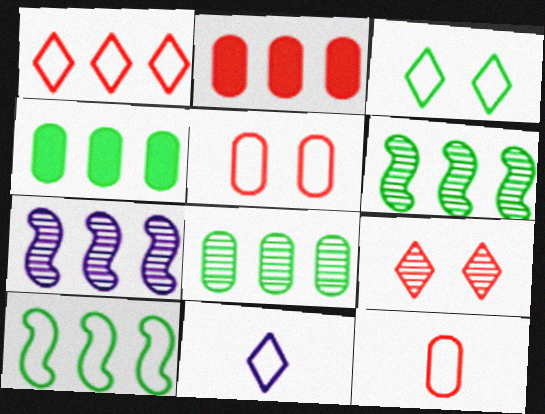[[1, 3, 11], 
[1, 4, 7], 
[5, 10, 11]]